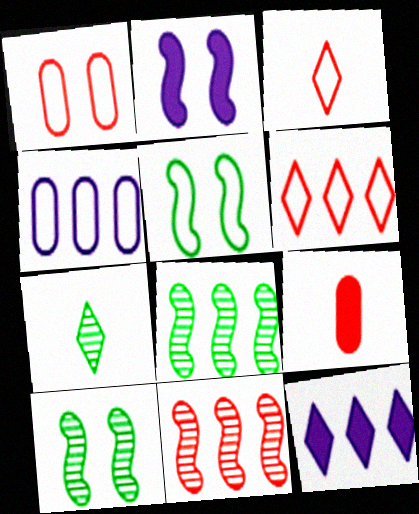[[3, 4, 5]]